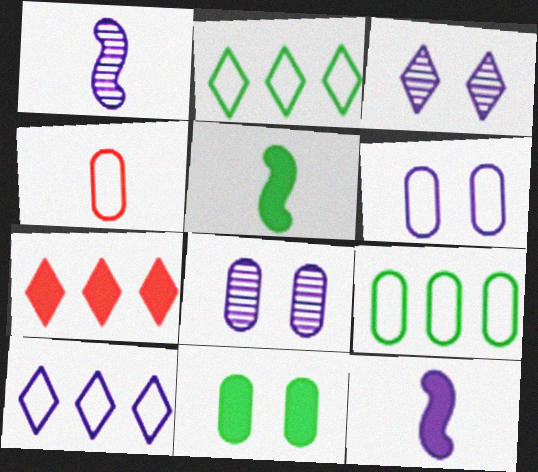[[4, 6, 9], 
[7, 11, 12], 
[8, 10, 12]]